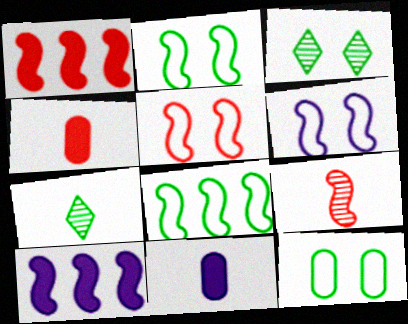[[1, 5, 9], 
[2, 5, 6], 
[2, 9, 10]]